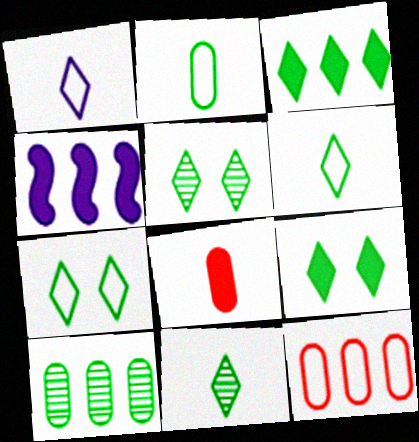[[3, 5, 6], 
[3, 7, 11], 
[4, 8, 9], 
[5, 7, 9]]